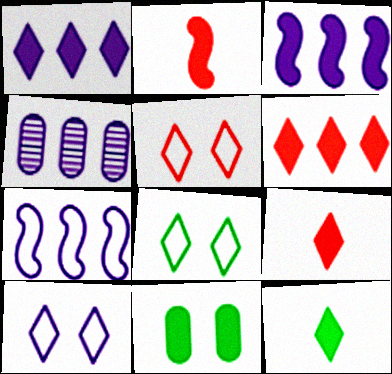[[1, 2, 11], 
[1, 4, 7], 
[2, 4, 8], 
[3, 9, 11], 
[5, 8, 10]]